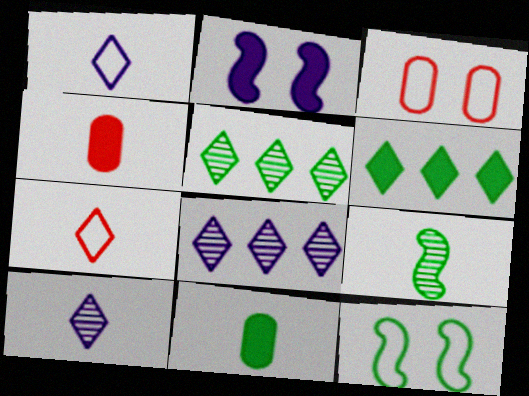[[1, 4, 9], 
[2, 4, 6], 
[4, 8, 12], 
[5, 11, 12]]